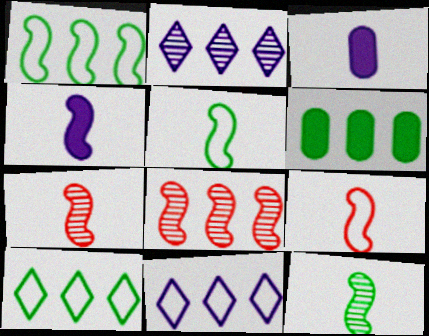[[4, 5, 7], 
[4, 9, 12], 
[6, 8, 11]]